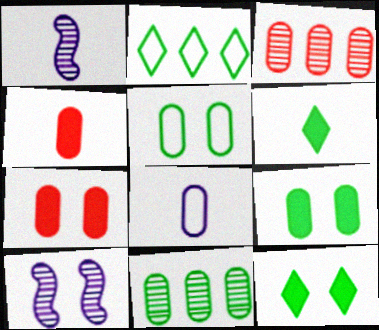[[1, 2, 7], 
[2, 4, 10], 
[3, 8, 9], 
[7, 8, 11]]